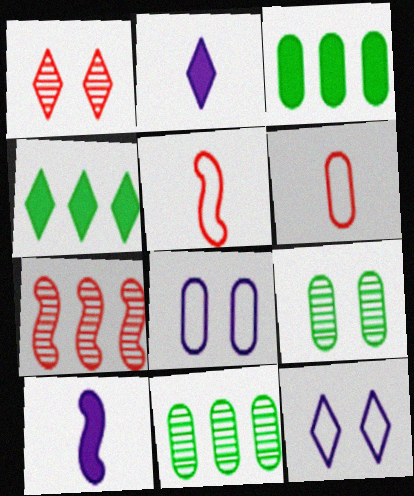[]